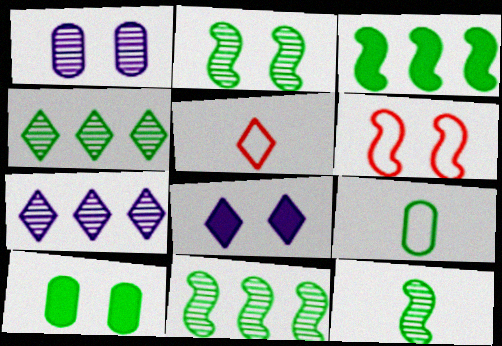[[1, 3, 5], 
[2, 11, 12], 
[4, 5, 8]]